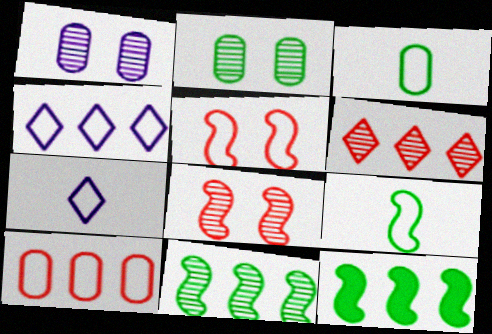[[3, 4, 5]]